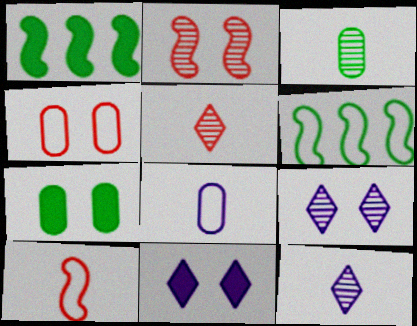[[1, 4, 12]]